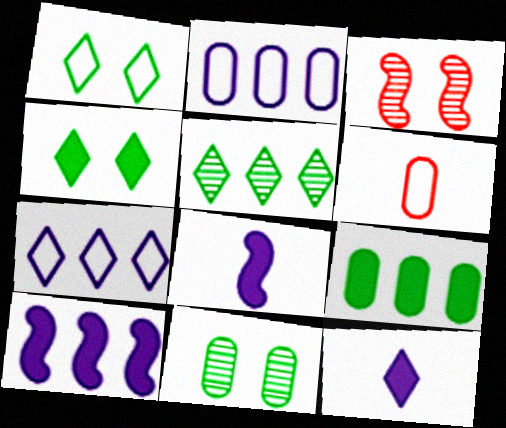[]